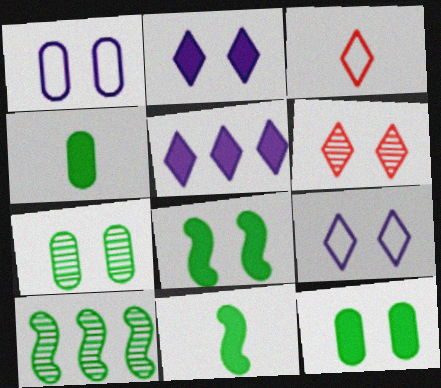[[1, 6, 8]]